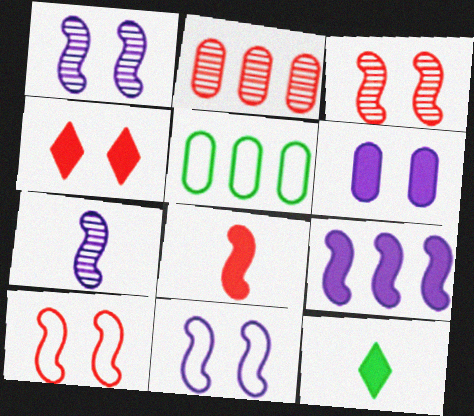[[2, 11, 12], 
[4, 5, 7], 
[7, 9, 11]]